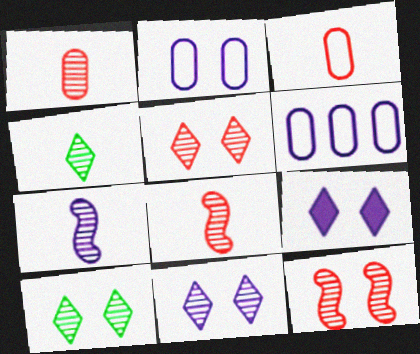[[1, 4, 7], 
[5, 10, 11], 
[6, 7, 9]]